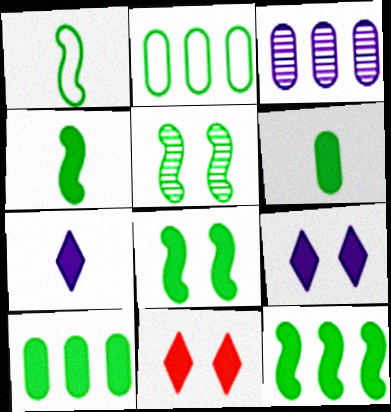[[1, 3, 11], 
[1, 5, 12], 
[4, 8, 12]]